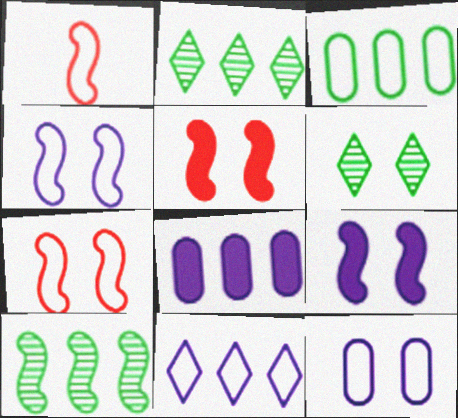[[1, 6, 8], 
[1, 9, 10], 
[5, 6, 12]]